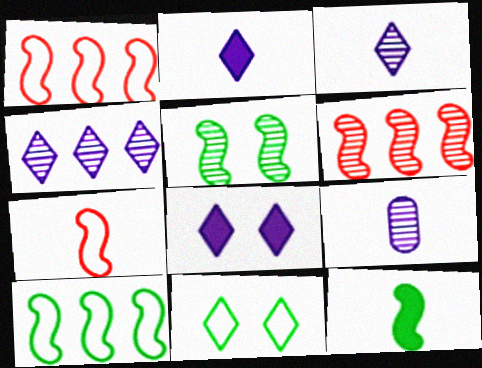[[5, 10, 12]]